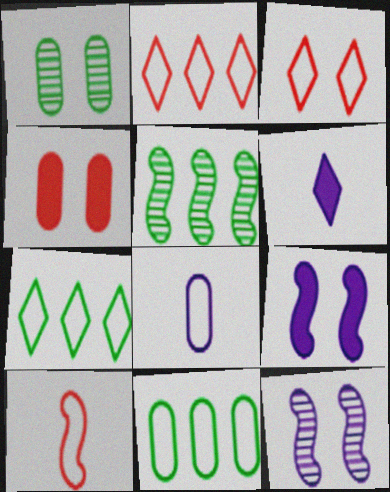[[1, 3, 9], 
[5, 9, 10]]